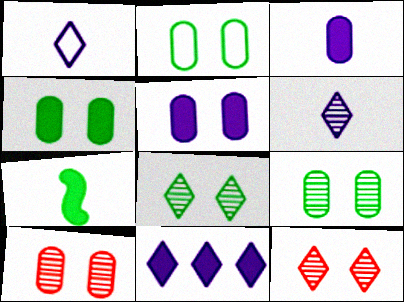[[2, 4, 9], 
[2, 5, 10]]